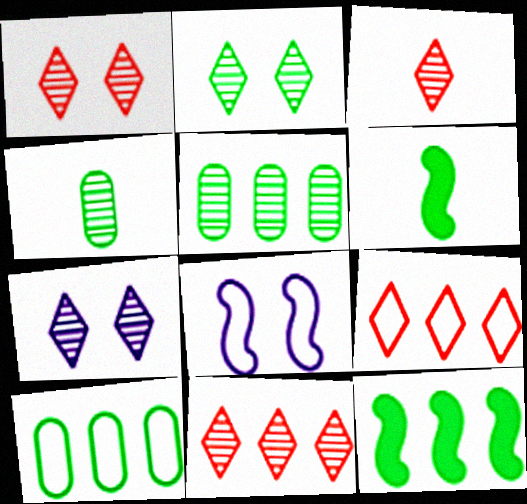[[1, 2, 7], 
[1, 3, 11], 
[2, 6, 10]]